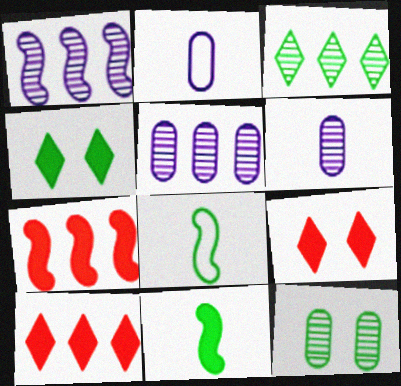[[5, 8, 9]]